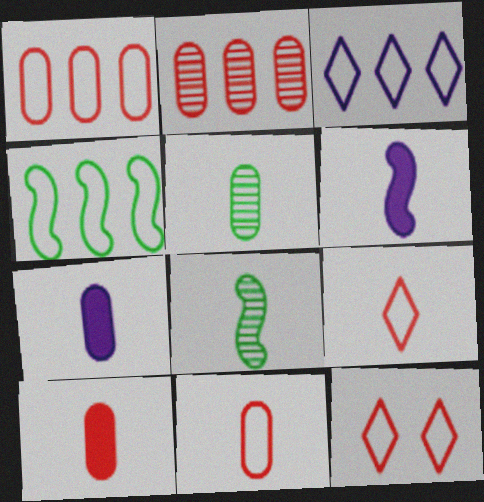[[1, 3, 4], 
[5, 6, 9], 
[5, 7, 11], 
[7, 8, 9]]